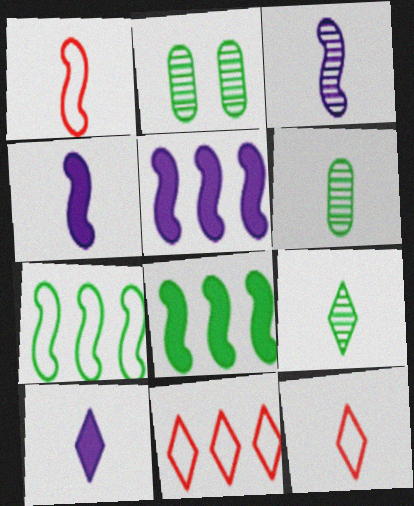[[1, 6, 10], 
[2, 4, 11], 
[2, 5, 12], 
[4, 6, 12], 
[9, 10, 12]]